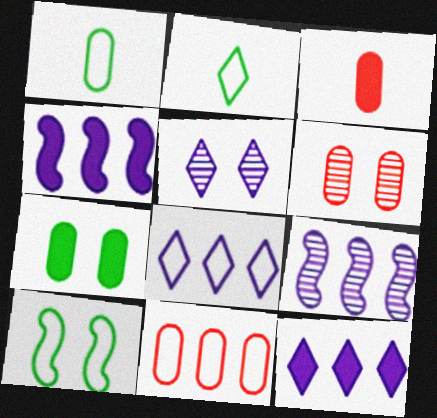[[2, 4, 6], 
[3, 6, 11]]